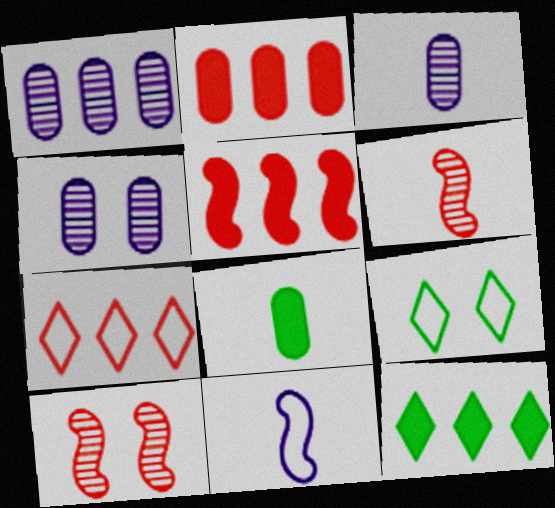[[1, 3, 4], 
[3, 5, 9]]